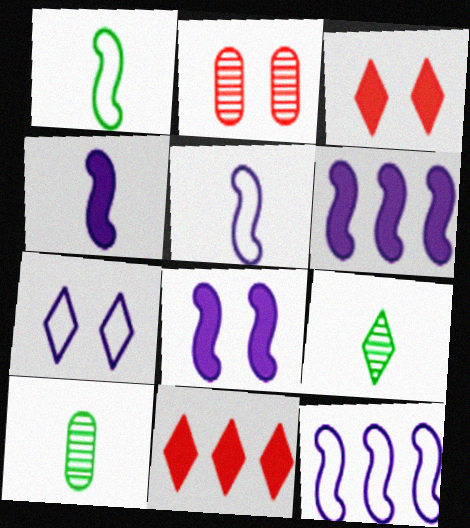[[3, 10, 12], 
[4, 6, 8], 
[7, 9, 11]]